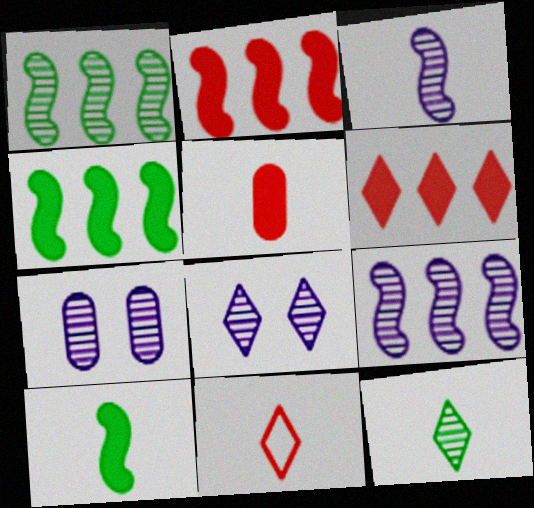[[4, 7, 11]]